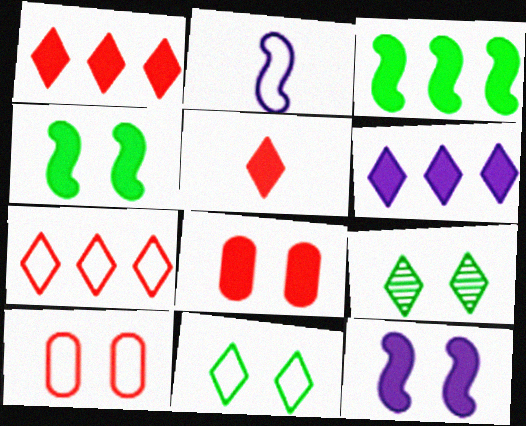[[9, 10, 12]]